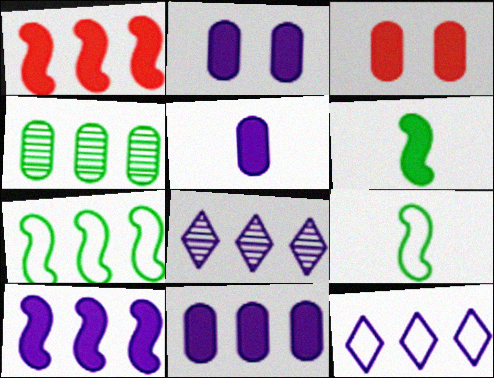[[1, 4, 12], 
[2, 5, 11], 
[3, 8, 9]]